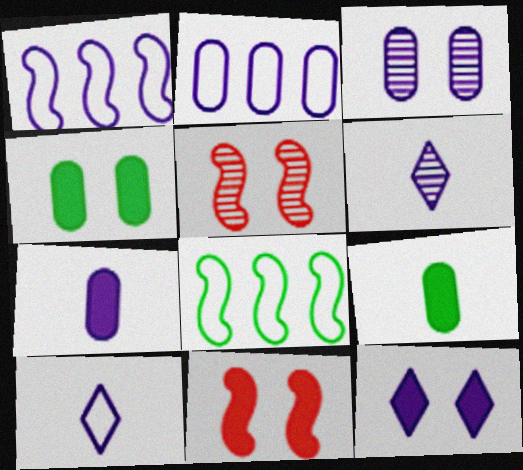[[2, 3, 7], 
[4, 11, 12]]